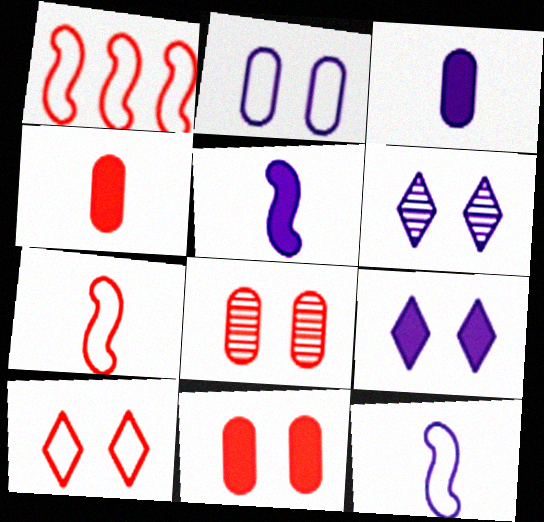[]